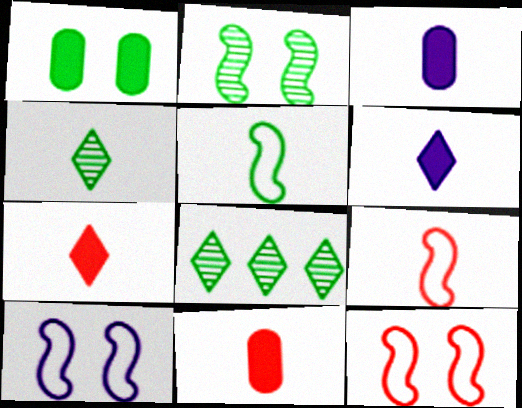[[1, 5, 8], 
[3, 4, 9], 
[3, 8, 12], 
[8, 10, 11]]